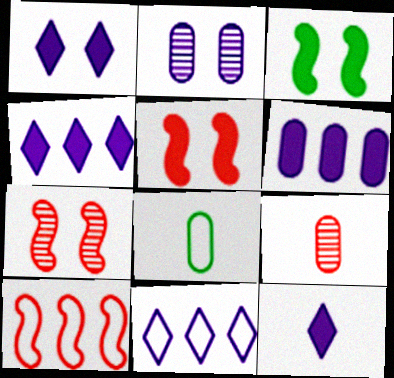[[1, 4, 12], 
[3, 9, 11], 
[4, 7, 8]]